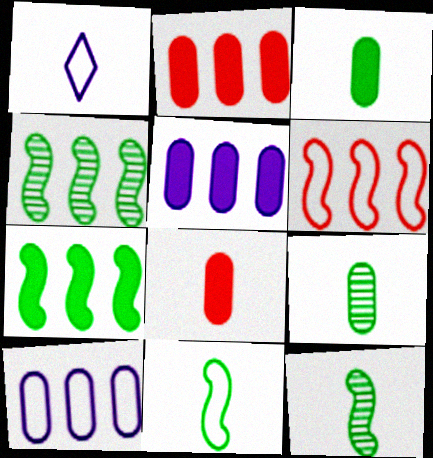[[1, 8, 12]]